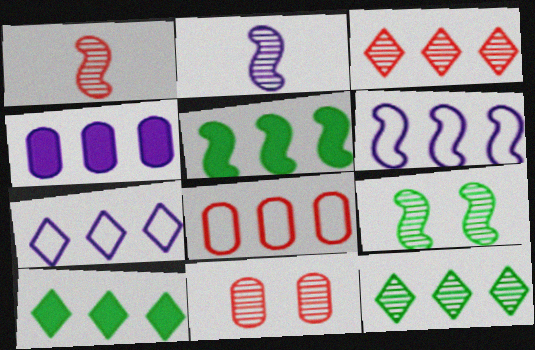[[1, 3, 11], 
[2, 11, 12], 
[3, 7, 10]]